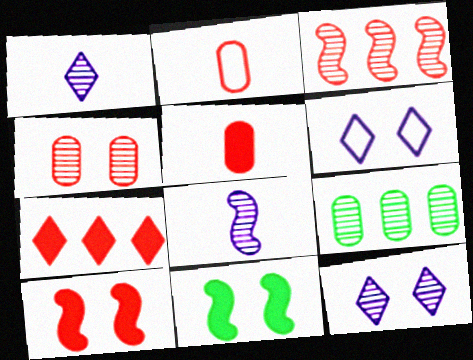[[4, 6, 11], 
[5, 7, 10]]